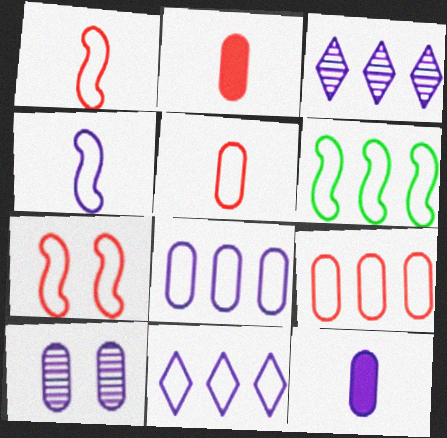[[4, 6, 7], 
[6, 9, 11], 
[8, 10, 12]]